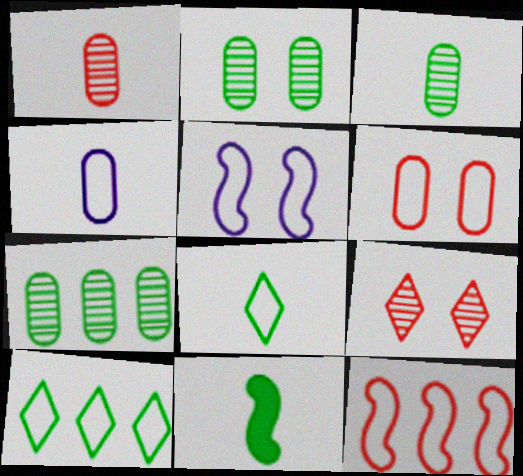[[2, 3, 7], 
[2, 10, 11], 
[3, 8, 11]]